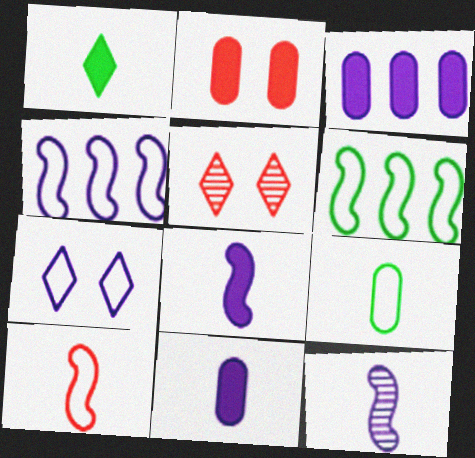[[3, 7, 12], 
[5, 6, 11]]